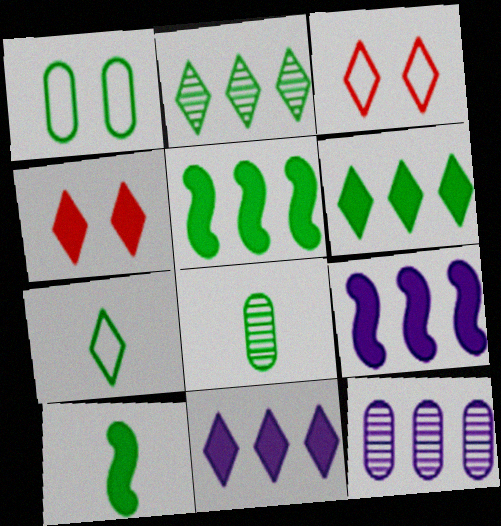[[1, 2, 10], 
[3, 8, 9], 
[3, 10, 12], 
[7, 8, 10]]